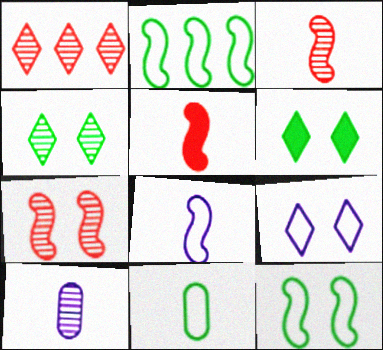[]